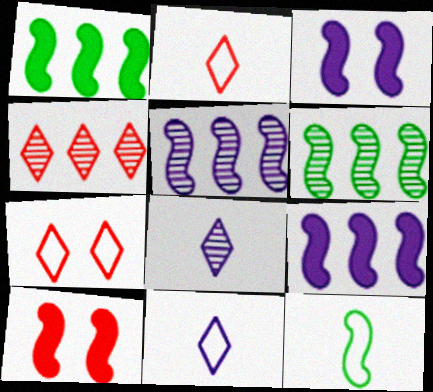[[5, 10, 12]]